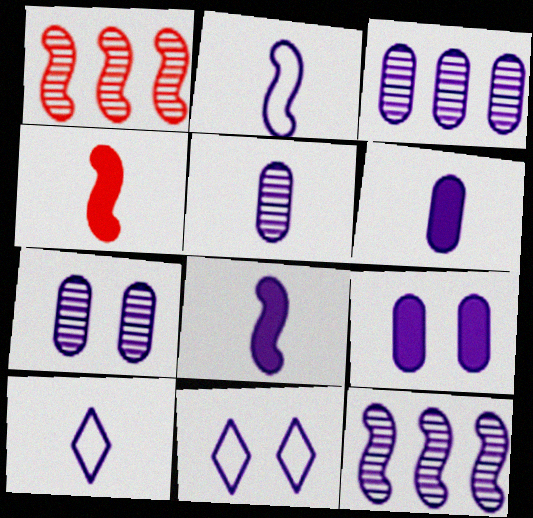[[3, 5, 7], 
[3, 8, 11], 
[5, 8, 10], 
[6, 11, 12], 
[9, 10, 12]]